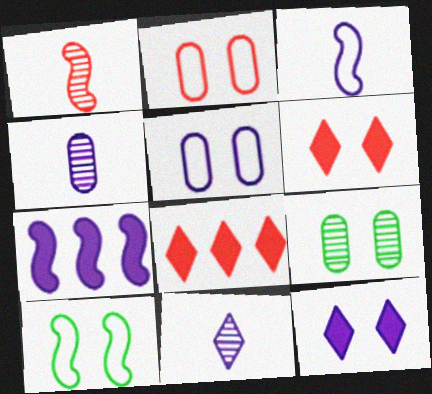[[1, 2, 8], 
[1, 7, 10], 
[3, 8, 9], 
[4, 8, 10], 
[5, 7, 11]]